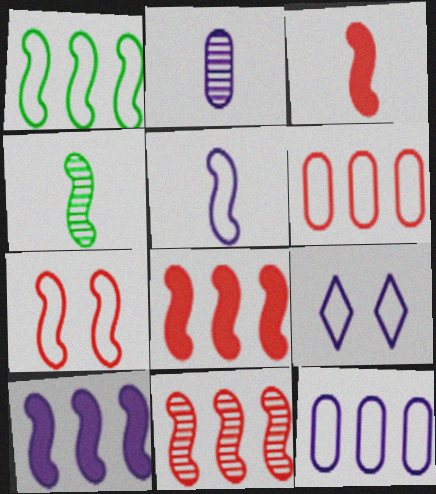[[1, 5, 7], 
[1, 10, 11], 
[2, 9, 10], 
[3, 4, 5], 
[3, 7, 11], 
[4, 7, 10], 
[5, 9, 12]]